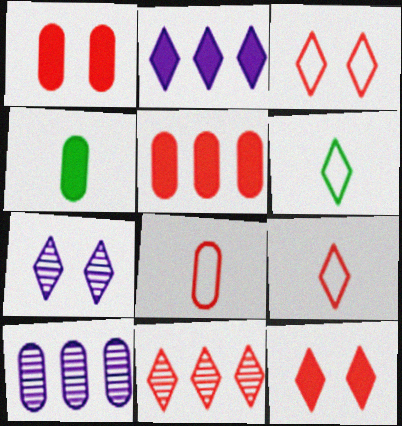[[9, 11, 12]]